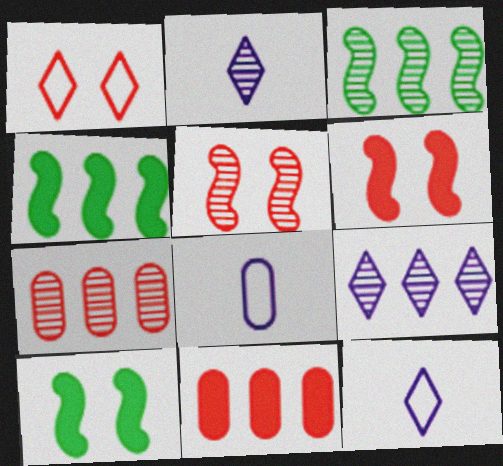[[3, 7, 9], 
[7, 10, 12]]